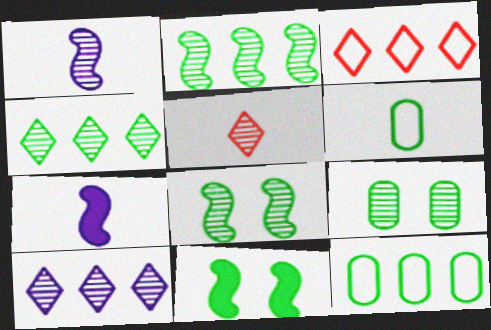[[3, 7, 9], 
[4, 6, 11], 
[5, 6, 7]]